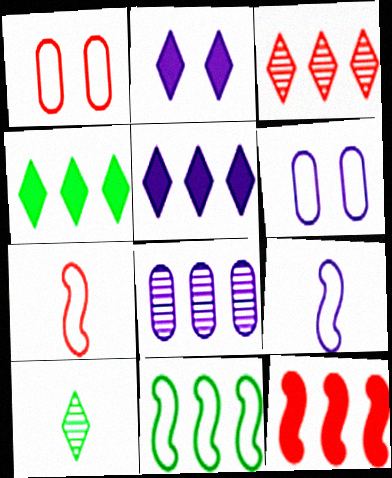[[2, 8, 9], 
[6, 10, 12]]